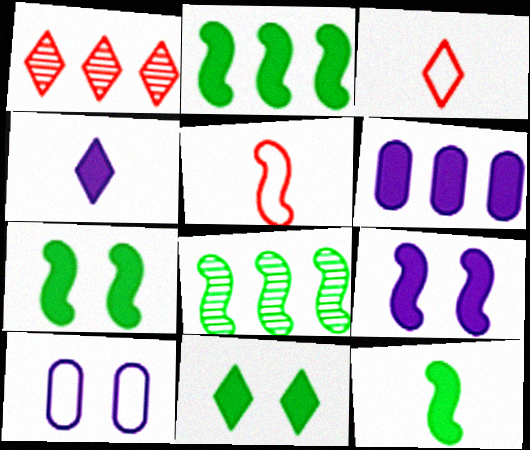[[1, 10, 12], 
[2, 7, 12], 
[4, 6, 9], 
[5, 8, 9]]